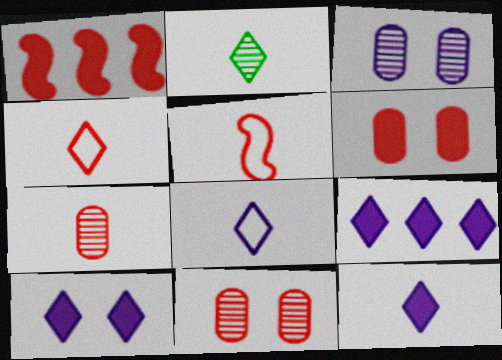[[1, 4, 11], 
[2, 4, 12], 
[9, 10, 12]]